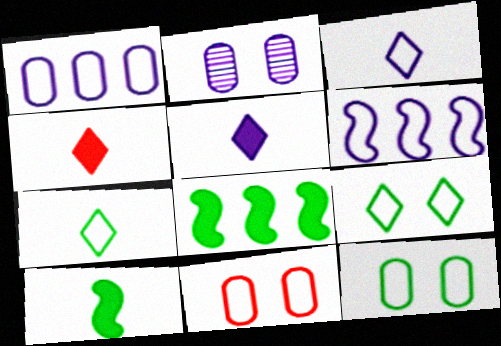[[2, 5, 6], 
[6, 7, 11]]